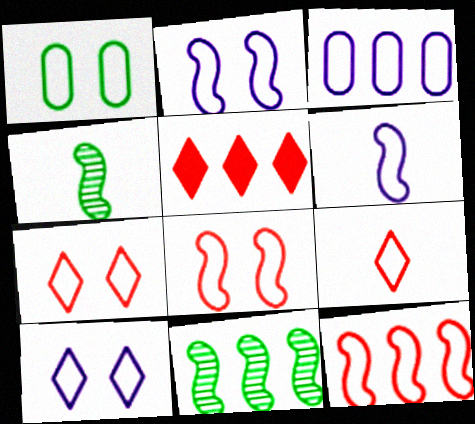[[1, 2, 7], 
[1, 8, 10], 
[3, 5, 11], 
[3, 6, 10]]